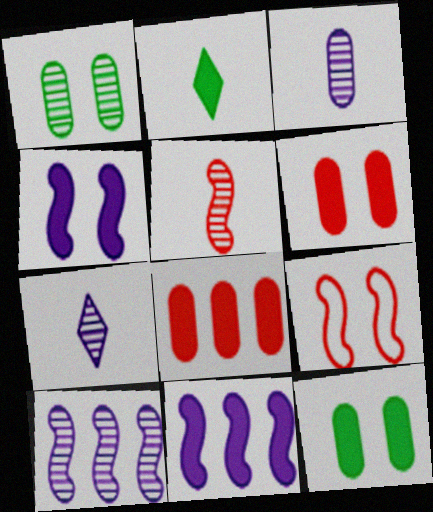[[2, 4, 8], 
[2, 6, 11]]